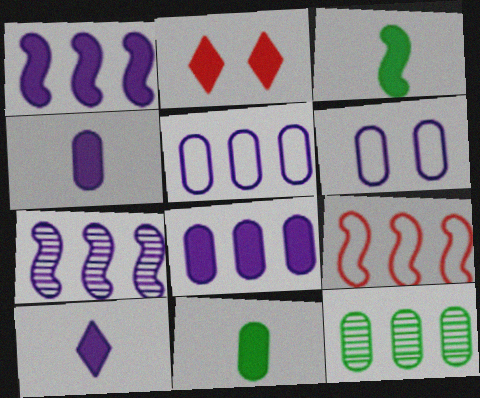[[1, 2, 11], 
[2, 3, 8], 
[6, 7, 10]]